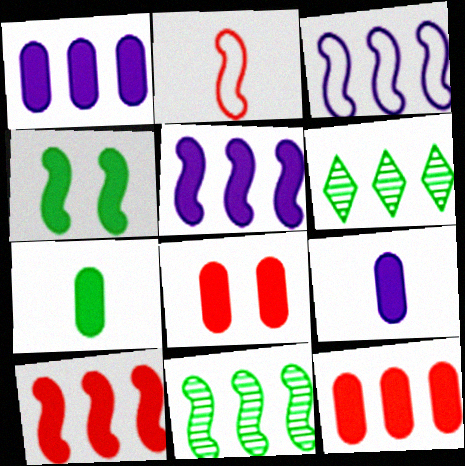[[1, 7, 8], 
[3, 6, 12], 
[3, 10, 11]]